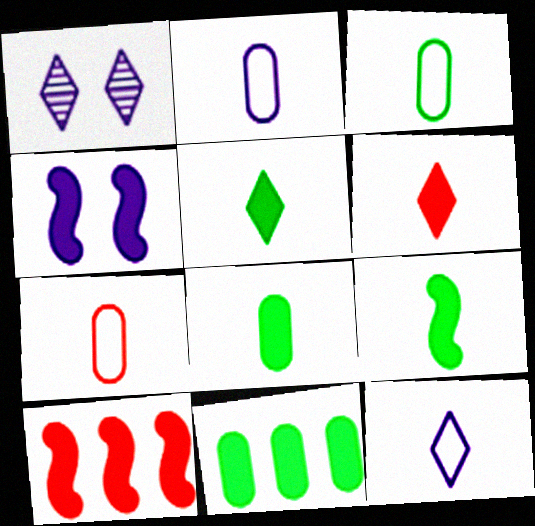[[1, 3, 10], 
[2, 3, 7], 
[4, 6, 11], 
[4, 9, 10], 
[5, 8, 9]]